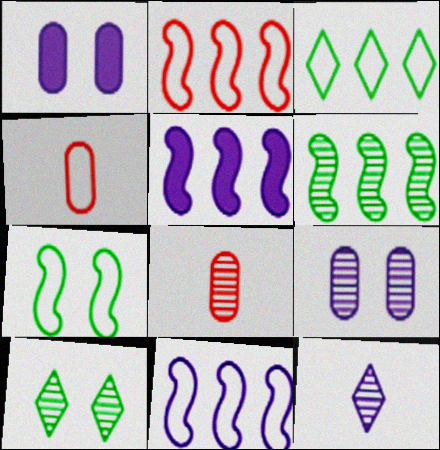[[1, 11, 12], 
[2, 5, 6], 
[4, 5, 10]]